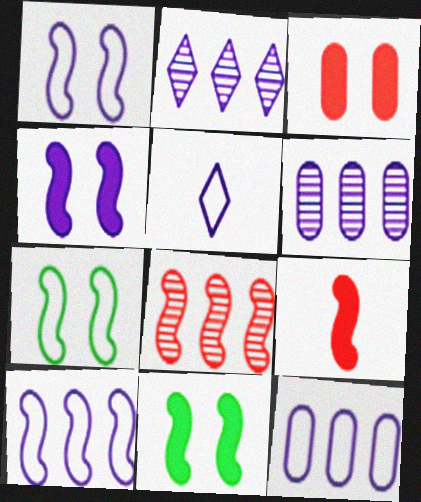[[1, 5, 12], 
[4, 5, 6]]